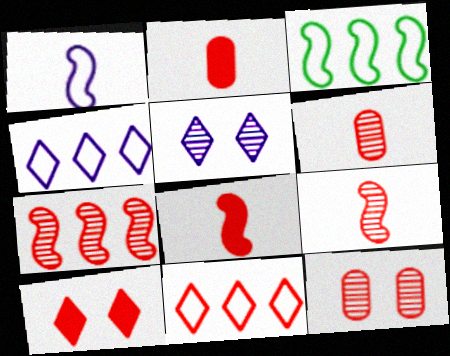[[2, 3, 5], 
[8, 11, 12]]